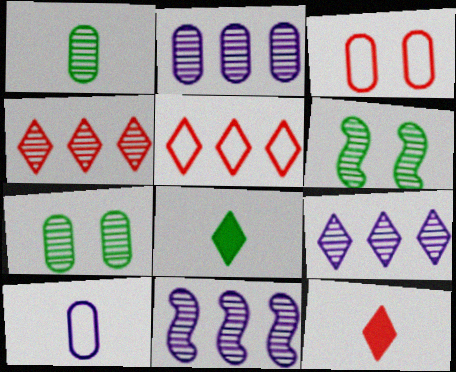[[2, 9, 11], 
[3, 8, 11]]